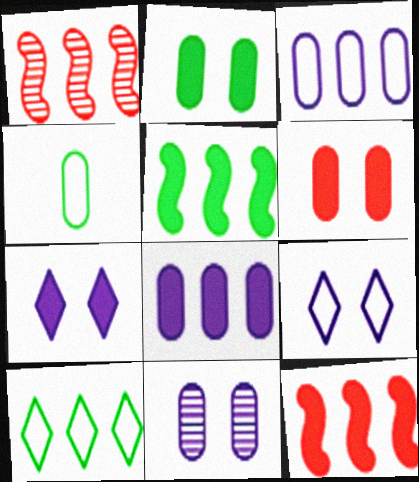[[1, 4, 7], 
[1, 8, 10]]